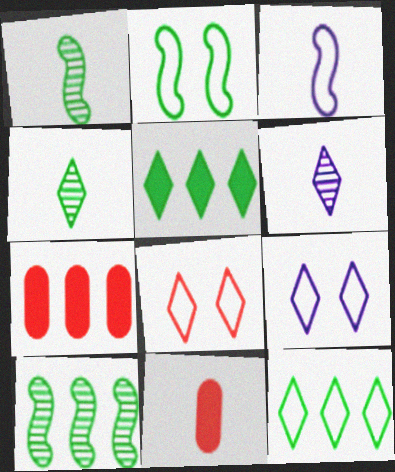[[1, 7, 9], 
[2, 6, 7], 
[3, 4, 11], 
[5, 6, 8], 
[9, 10, 11]]